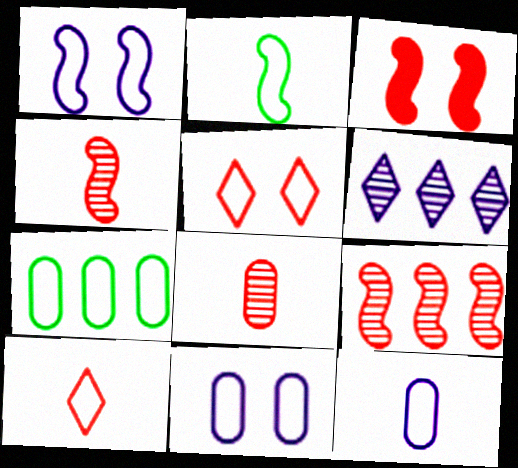[[1, 7, 10], 
[2, 10, 12]]